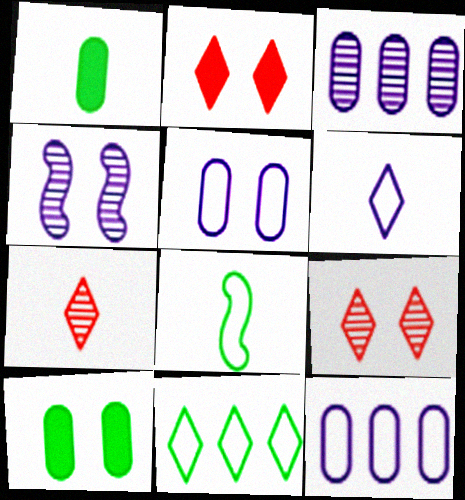[[2, 3, 8]]